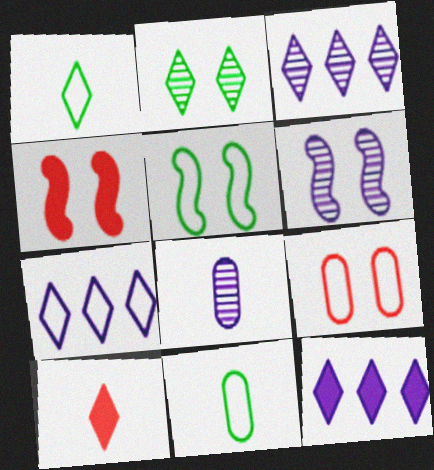[[2, 7, 10], 
[3, 4, 11], 
[3, 6, 8], 
[3, 7, 12], 
[4, 5, 6]]